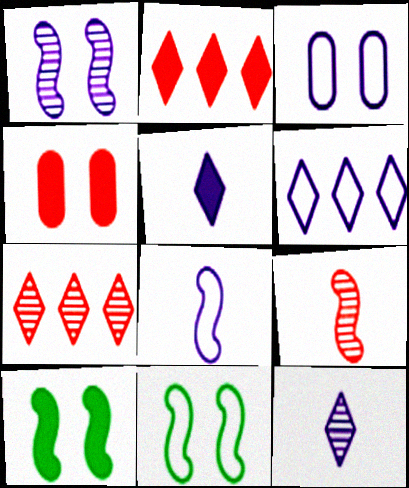[[3, 6, 8]]